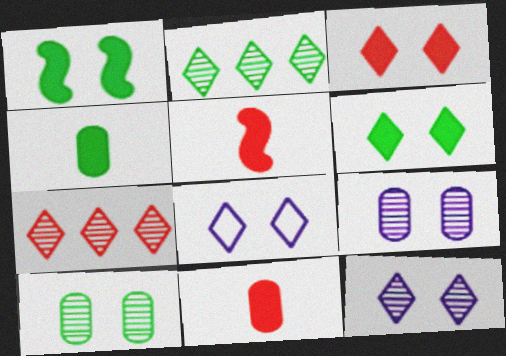[]